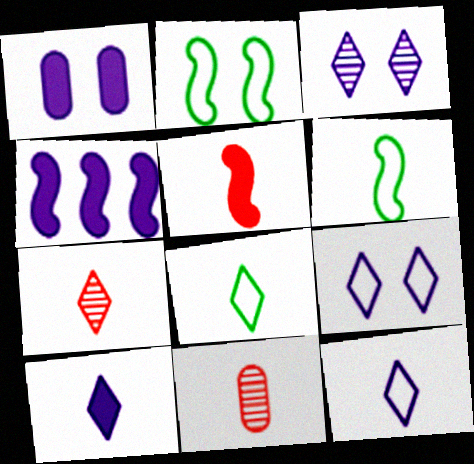[[1, 4, 10], 
[6, 10, 11], 
[7, 8, 10]]